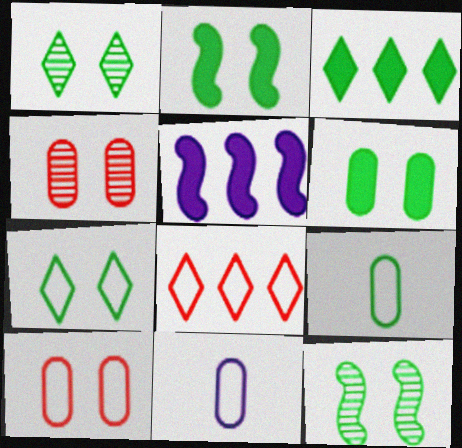[[3, 9, 12], 
[6, 7, 12]]